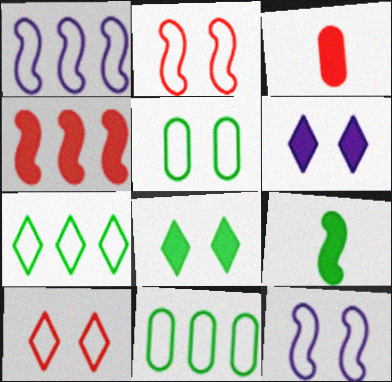[[5, 10, 12]]